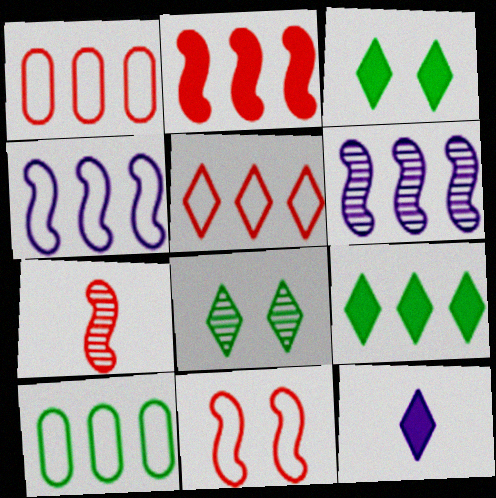[[1, 6, 9], 
[2, 7, 11], 
[4, 5, 10], 
[5, 8, 12]]